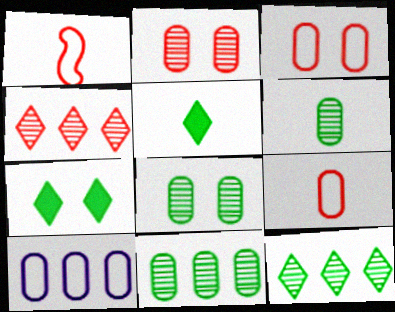[[6, 8, 11]]